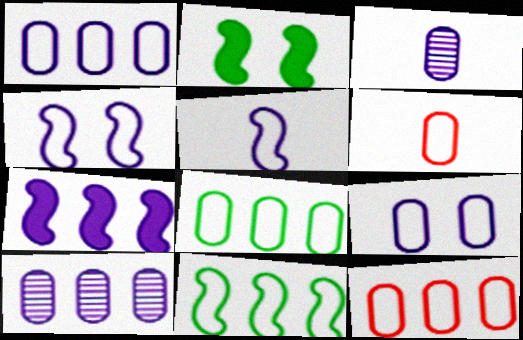[[1, 8, 12], 
[6, 8, 9]]